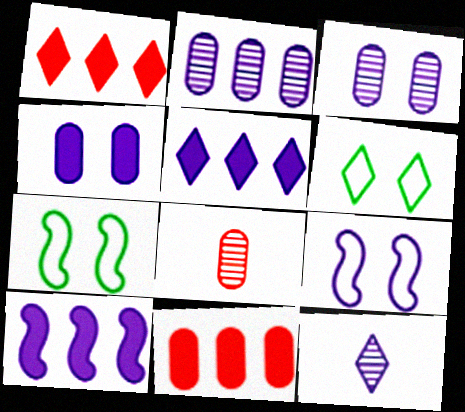[[1, 6, 12], 
[5, 7, 8], 
[6, 8, 10], 
[7, 11, 12]]